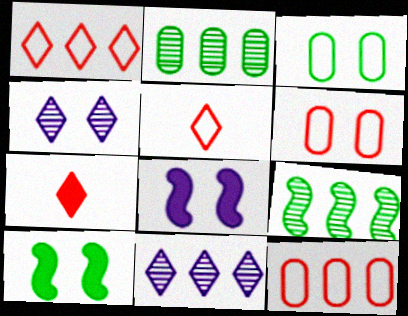[[2, 5, 8], 
[4, 6, 10]]